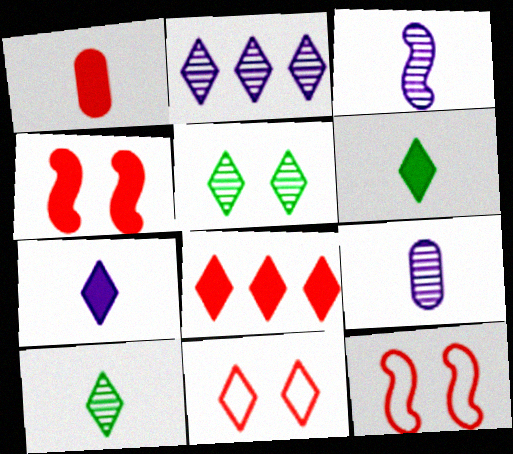[[1, 4, 8], 
[2, 6, 11]]